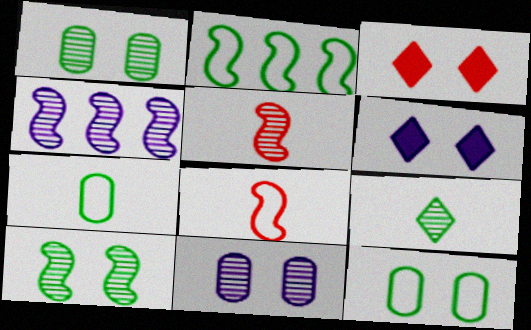[[3, 4, 7], 
[4, 5, 10]]